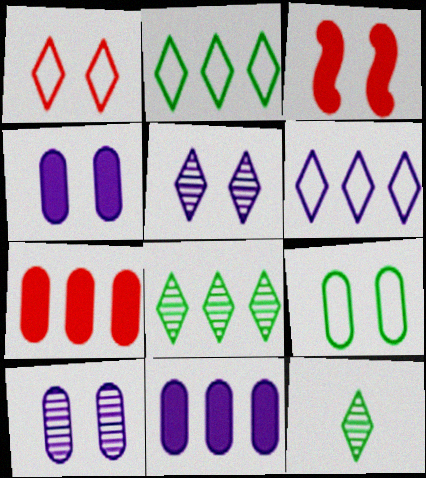[[3, 5, 9]]